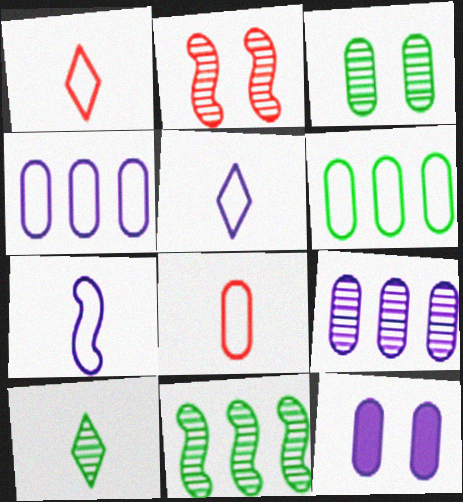[[1, 11, 12], 
[2, 9, 10], 
[3, 10, 11]]